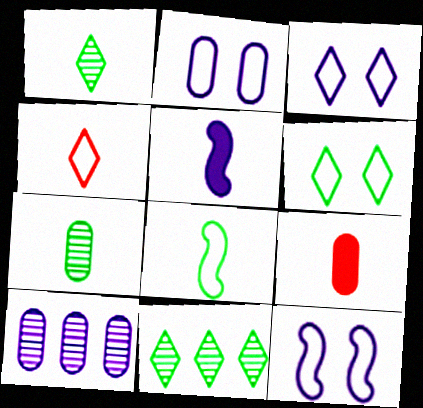[[2, 3, 12], 
[3, 5, 10], 
[4, 5, 7], 
[9, 11, 12]]